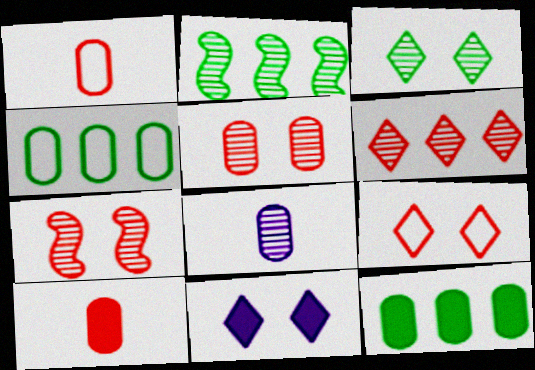[[1, 2, 11], 
[3, 9, 11]]